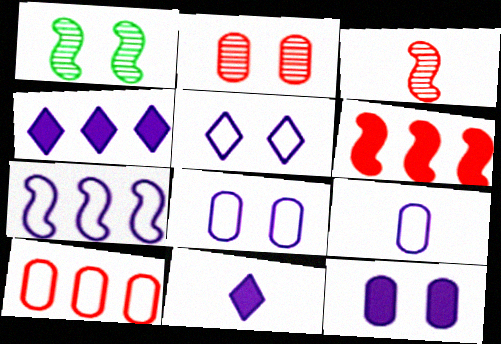[[1, 10, 11], 
[5, 7, 9]]